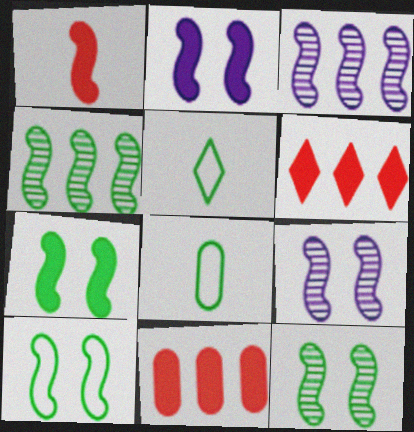[[1, 3, 10], 
[5, 9, 11], 
[6, 8, 9], 
[7, 10, 12]]